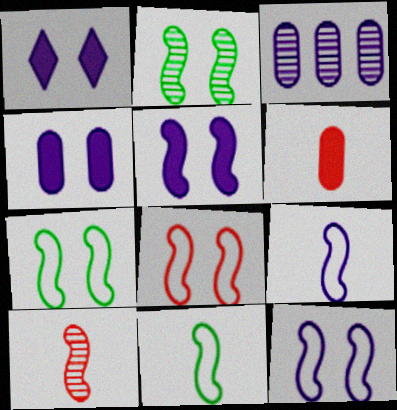[[1, 3, 9], 
[1, 4, 5], 
[2, 5, 8], 
[7, 8, 12]]